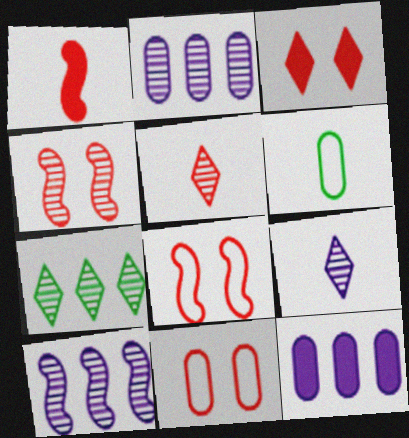[[1, 6, 9], 
[3, 4, 11], 
[3, 6, 10]]